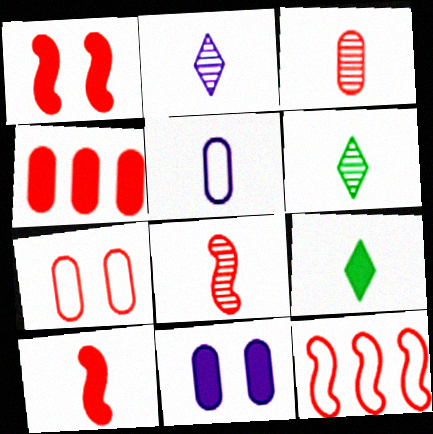[[1, 8, 12], 
[3, 4, 7], 
[5, 6, 10], 
[5, 8, 9], 
[6, 11, 12]]